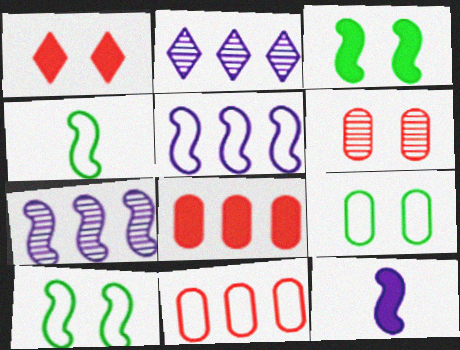[]